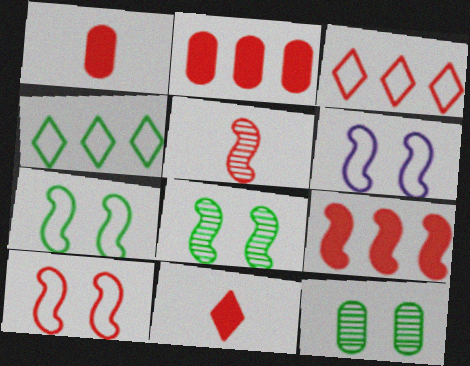[[5, 9, 10], 
[6, 7, 10]]